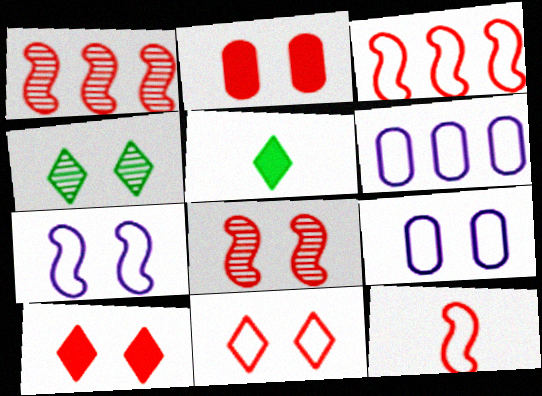[[1, 5, 9], 
[2, 4, 7], 
[2, 8, 11], 
[5, 6, 8]]